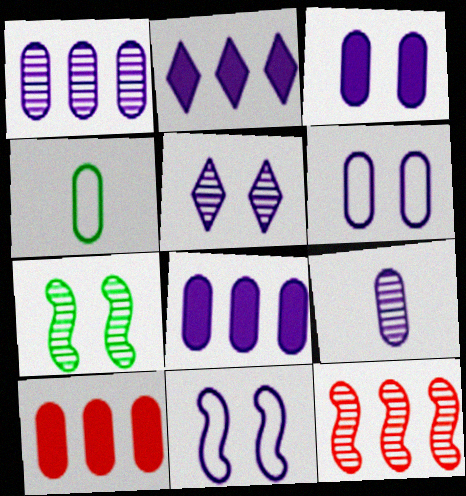[[2, 9, 11], 
[3, 5, 11], 
[6, 8, 9]]